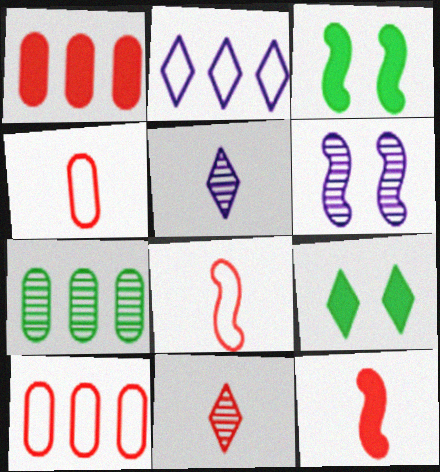[[2, 9, 11], 
[3, 5, 10], 
[4, 11, 12], 
[6, 7, 11]]